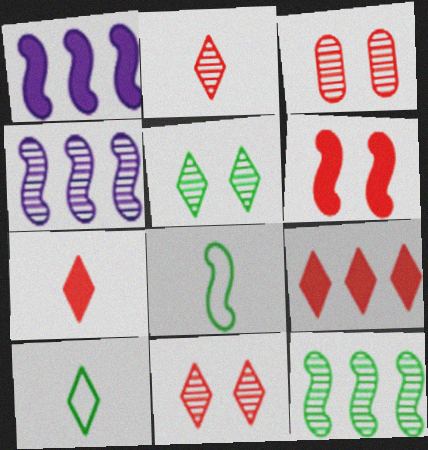[[1, 3, 10], 
[4, 6, 8]]